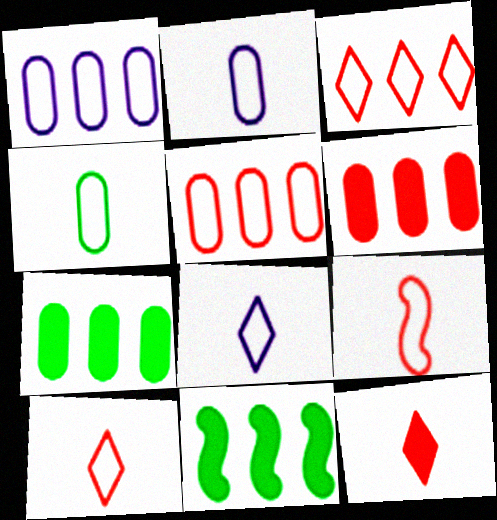[[4, 8, 9]]